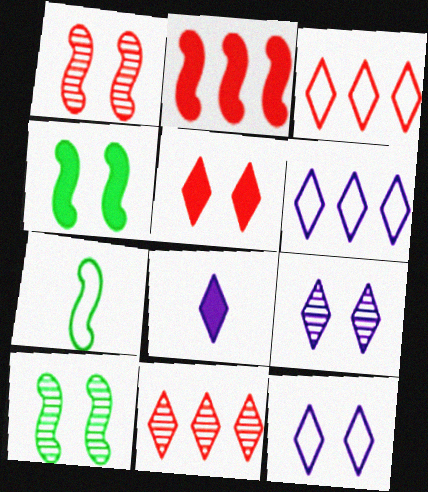[[6, 8, 9]]